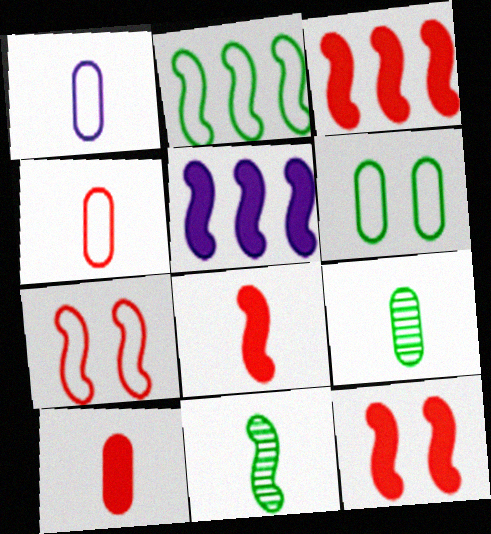[[1, 9, 10], 
[3, 8, 12], 
[5, 7, 11]]